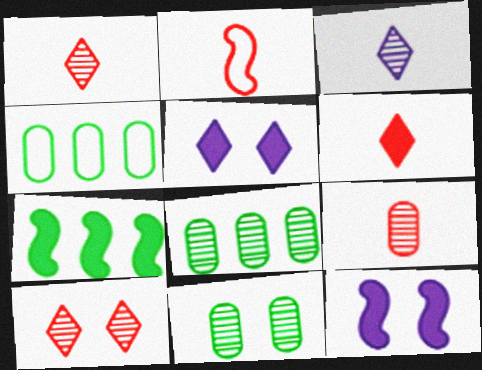[[1, 4, 12], 
[2, 5, 8], 
[2, 6, 9]]